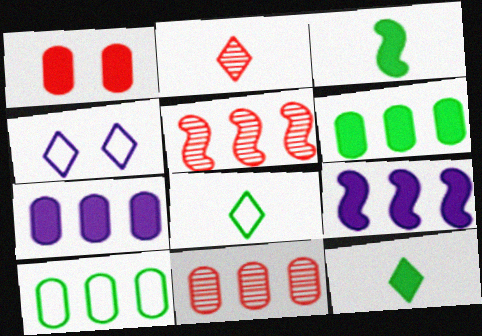[[1, 9, 12], 
[3, 4, 11], 
[7, 10, 11]]